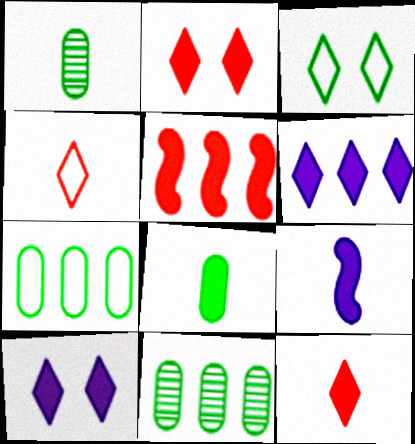[[1, 4, 9], 
[5, 8, 10], 
[8, 9, 12]]